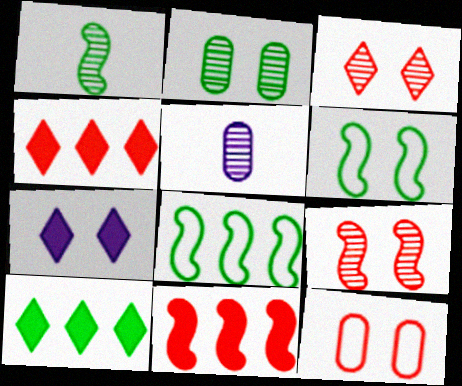[[4, 5, 6]]